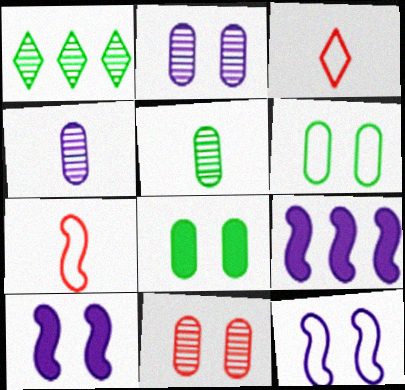[]